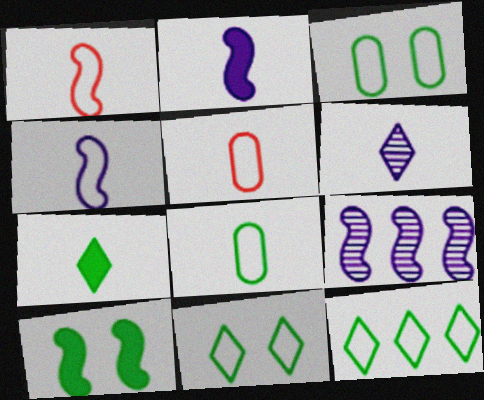[[1, 9, 10]]